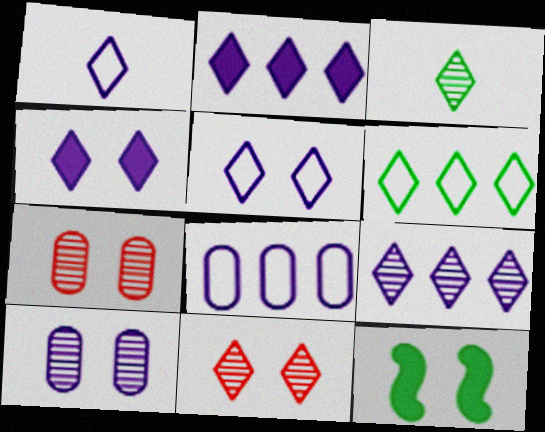[[1, 4, 9], 
[3, 9, 11], 
[5, 7, 12]]